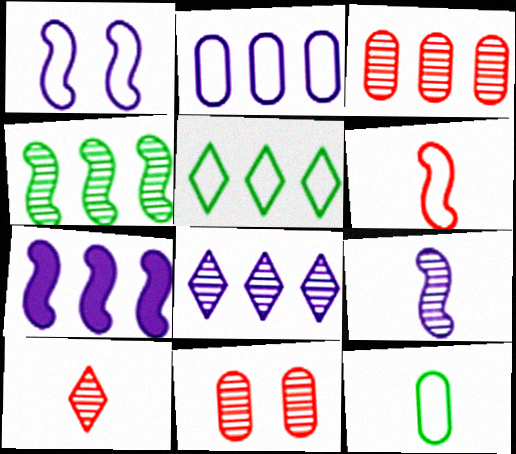[[1, 7, 9], 
[2, 7, 8], 
[3, 4, 8], 
[3, 5, 7]]